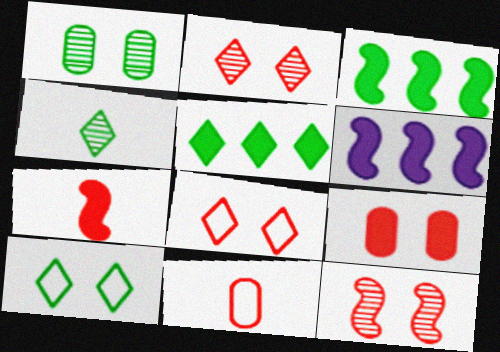[[4, 5, 10], 
[8, 9, 12]]